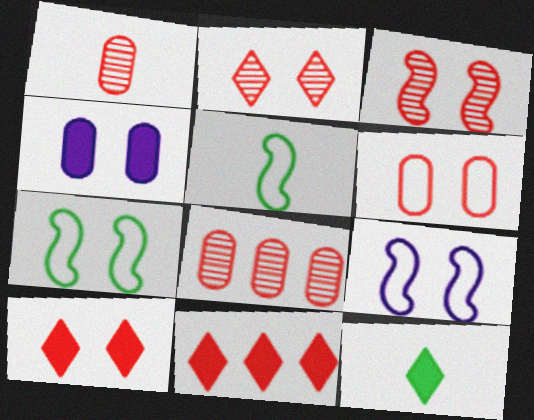[[2, 4, 7], 
[3, 6, 10], 
[8, 9, 12]]